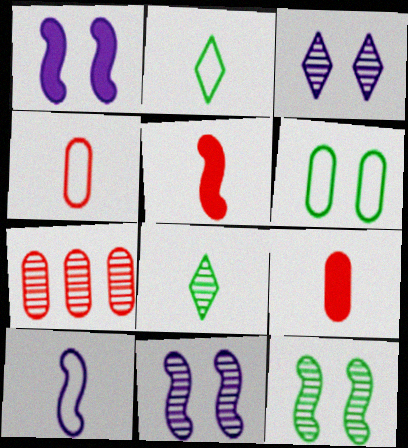[[1, 2, 7], 
[2, 4, 10], 
[7, 8, 11], 
[8, 9, 10]]